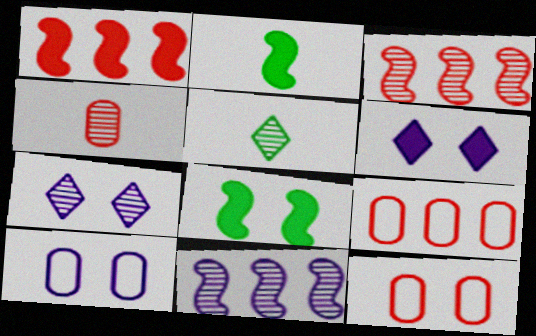[[1, 5, 10], 
[2, 7, 9], 
[7, 8, 12]]